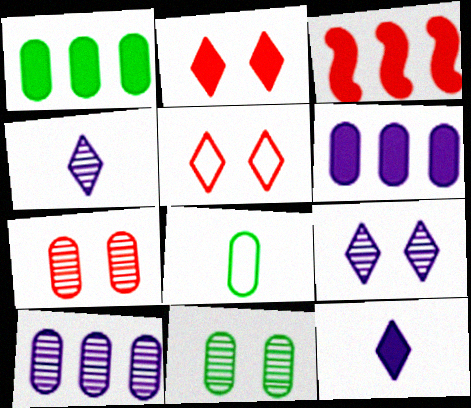[[1, 8, 11], 
[3, 8, 9], 
[6, 7, 8]]